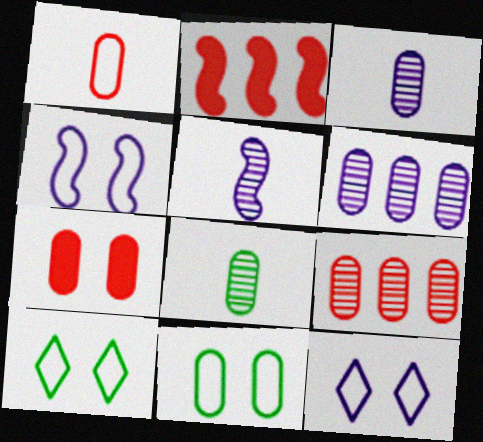[[1, 7, 9], 
[2, 3, 10], 
[2, 8, 12]]